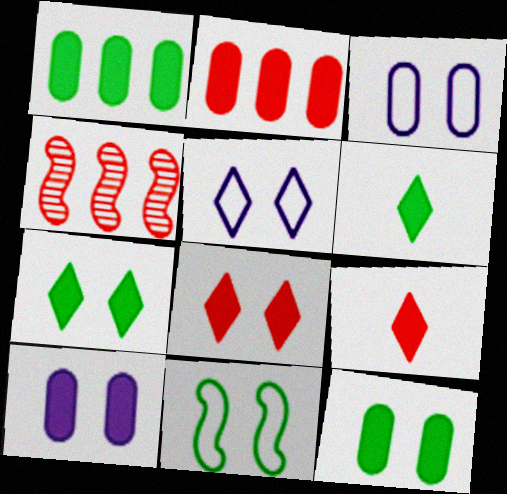[[3, 4, 6]]